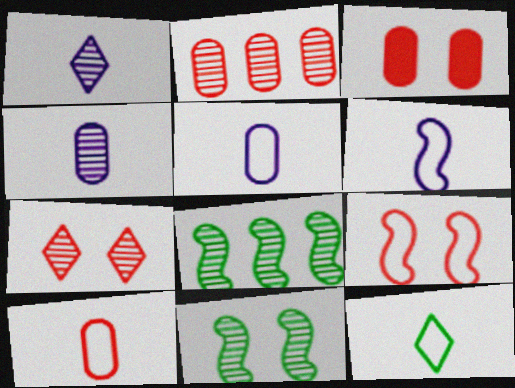[[1, 2, 11], 
[2, 3, 10], 
[3, 7, 9], 
[4, 7, 8], 
[6, 10, 12]]